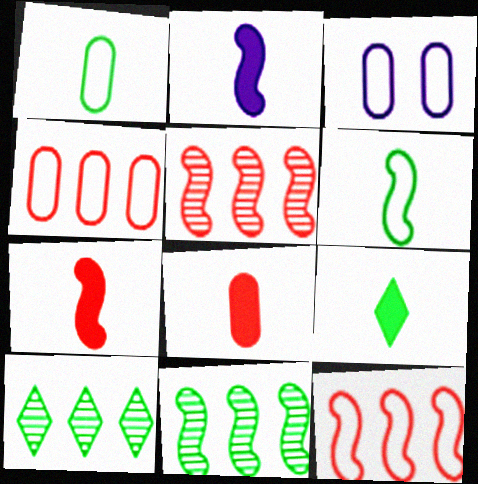[[1, 3, 4], 
[2, 8, 9], 
[3, 5, 9], 
[3, 7, 10]]